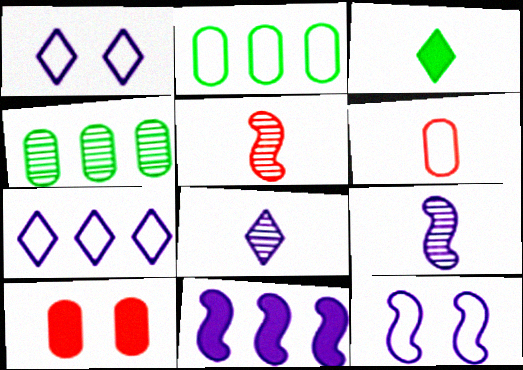[[3, 6, 9], 
[3, 10, 11], 
[9, 11, 12]]